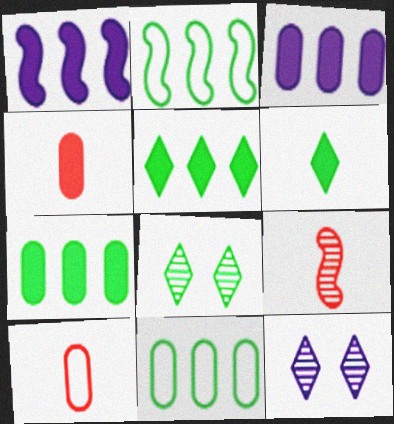[[1, 8, 10], 
[2, 4, 12]]